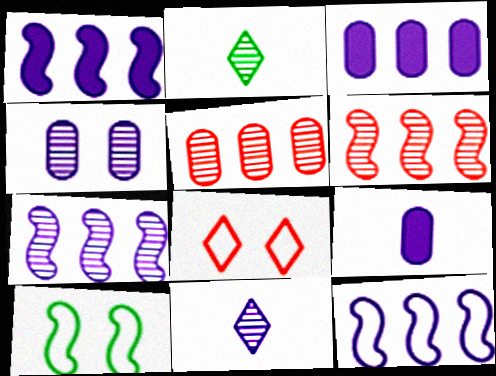[[1, 7, 12], 
[2, 4, 6], 
[4, 7, 11]]